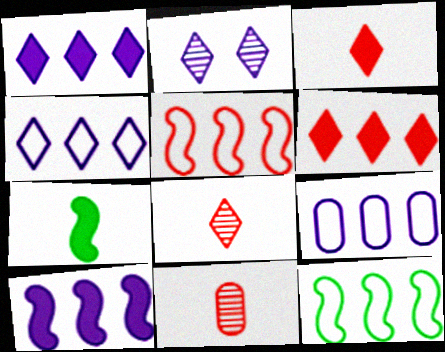[]